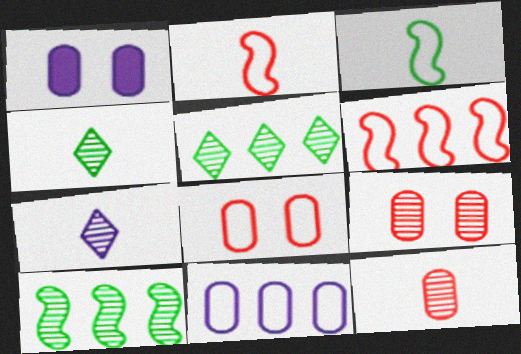[[1, 2, 5], 
[1, 4, 6], 
[7, 9, 10]]